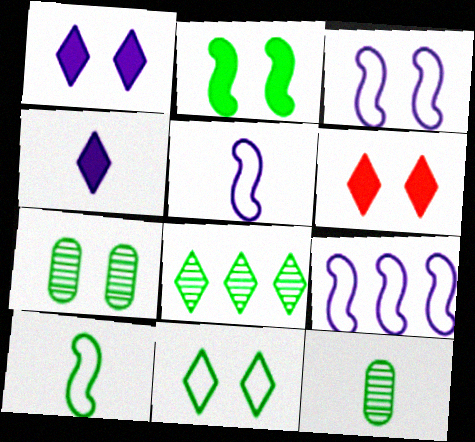[[2, 7, 11], 
[3, 5, 9], 
[3, 6, 7], 
[6, 9, 12]]